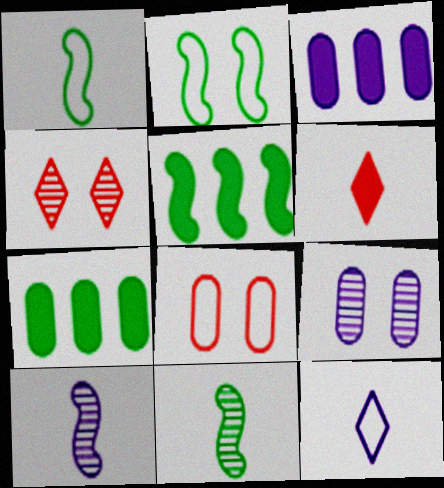[[1, 3, 4], 
[2, 5, 11]]